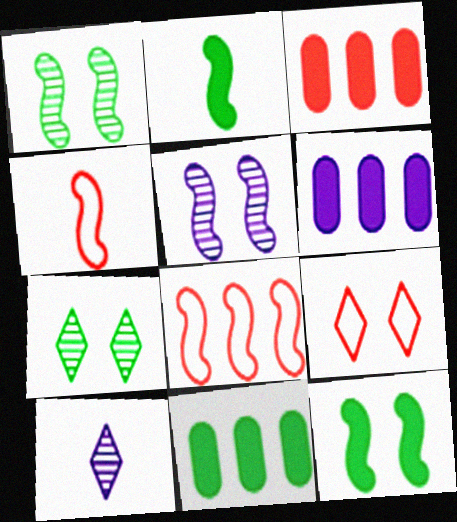[[2, 5, 8], 
[3, 6, 11], 
[4, 6, 7]]